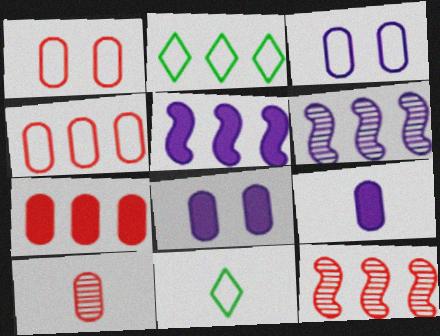[[1, 7, 10], 
[2, 6, 7], 
[8, 11, 12]]